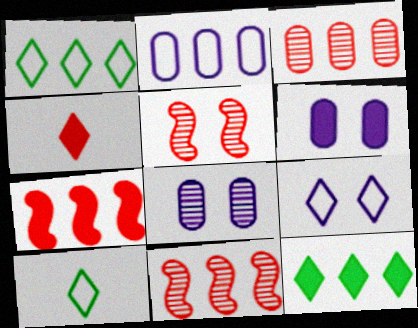[[2, 11, 12], 
[6, 10, 11], 
[7, 8, 10]]